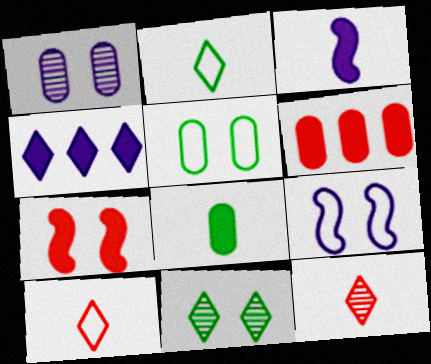[[4, 7, 8], 
[4, 10, 11]]